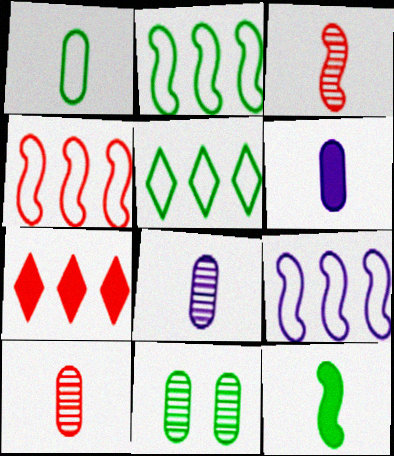[[1, 6, 10], 
[2, 4, 9], 
[5, 11, 12]]